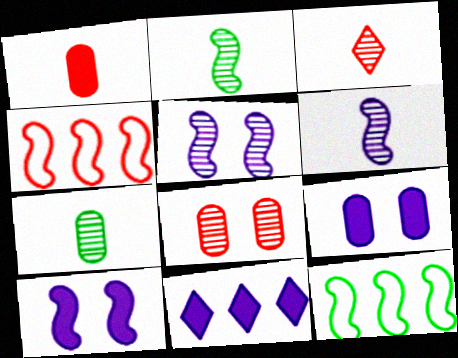[[2, 4, 10], 
[3, 6, 7], 
[3, 9, 12]]